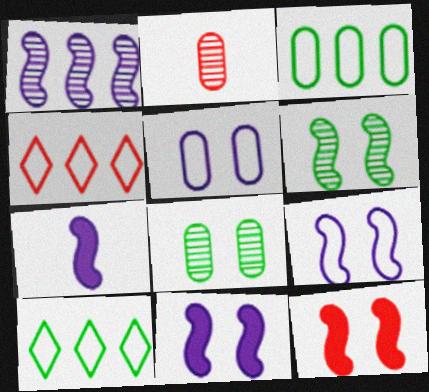[[1, 7, 9], 
[2, 4, 12], 
[2, 10, 11], 
[4, 7, 8], 
[6, 9, 12]]